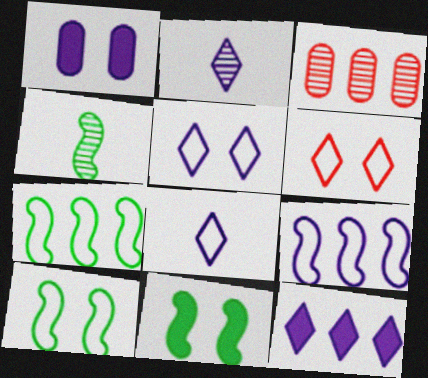[[1, 2, 9], 
[2, 5, 12], 
[3, 7, 12], 
[3, 8, 11], 
[4, 7, 11]]